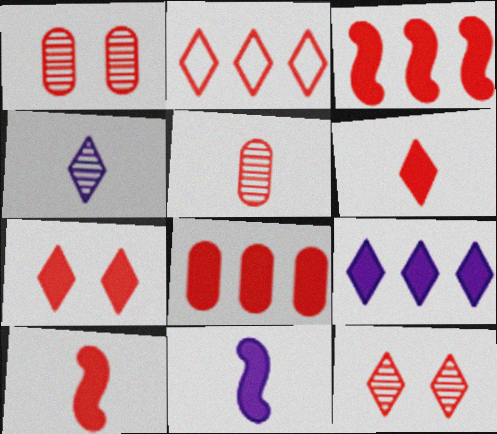[[1, 2, 10], 
[2, 6, 12], 
[7, 8, 10]]